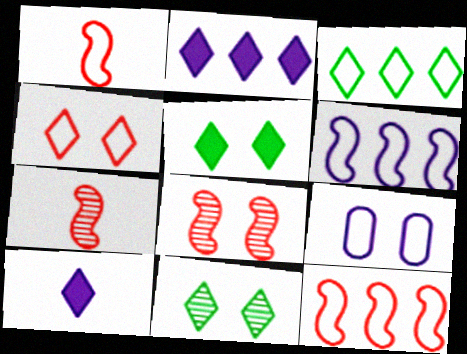[[1, 3, 9], 
[5, 8, 9]]